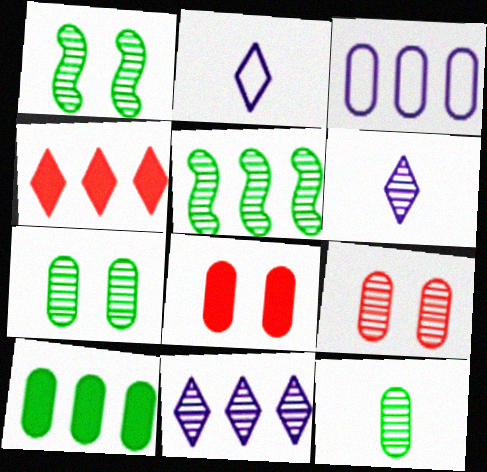[[2, 5, 8], 
[3, 4, 5], 
[3, 8, 12], 
[5, 6, 9]]